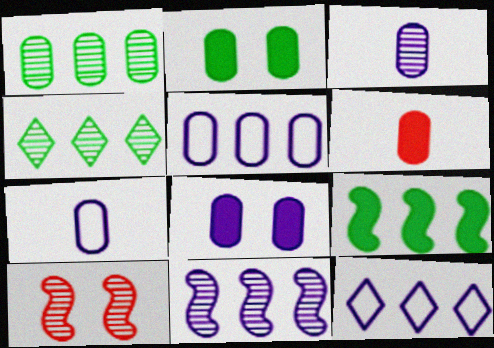[[3, 4, 10], 
[3, 5, 8]]